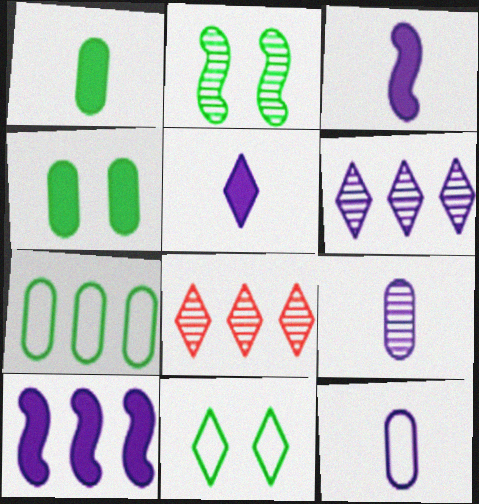[[2, 4, 11], 
[2, 8, 9], 
[5, 8, 11], 
[7, 8, 10]]